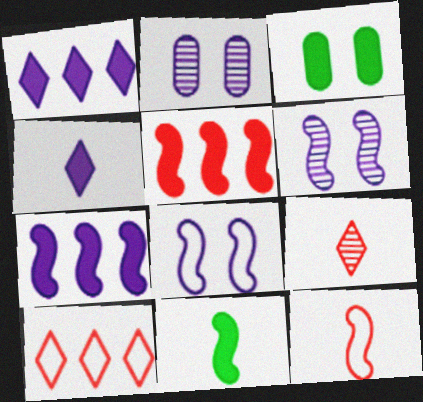[[2, 10, 11], 
[3, 4, 5]]